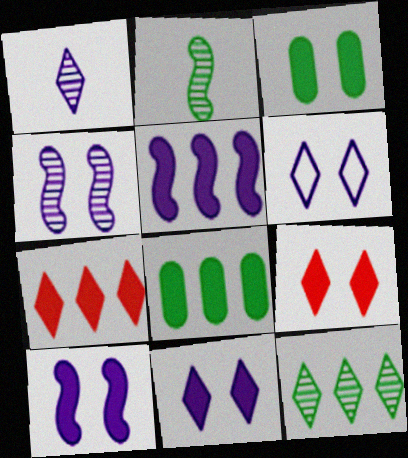[[3, 9, 10], 
[5, 7, 8]]